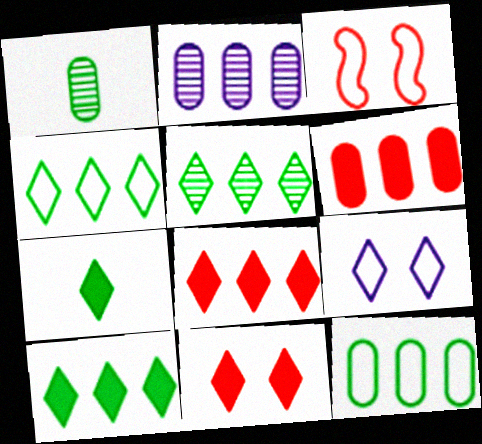[[2, 3, 7], 
[2, 6, 12], 
[4, 5, 10]]